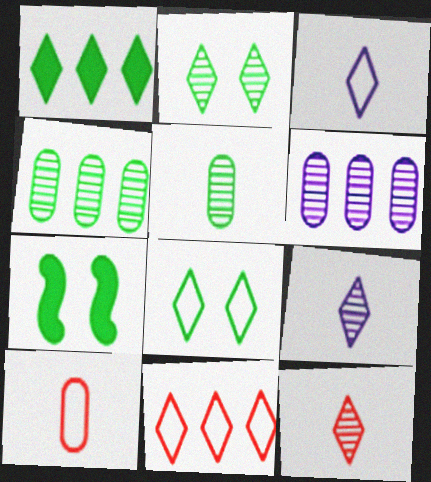[[3, 8, 11]]